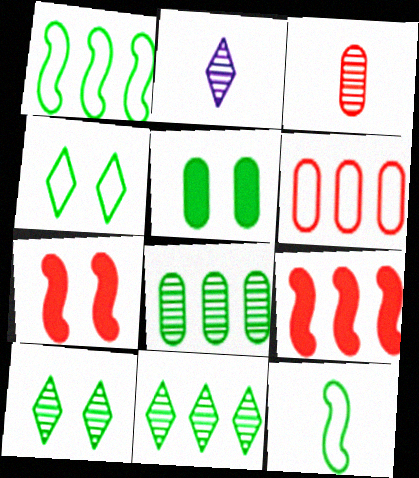[[5, 11, 12]]